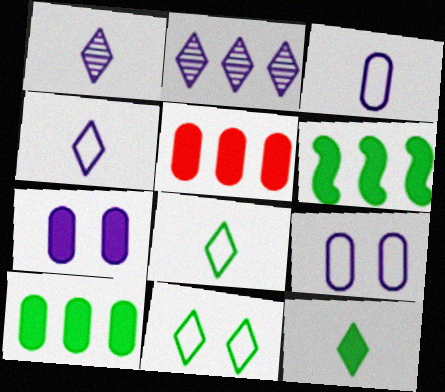[]